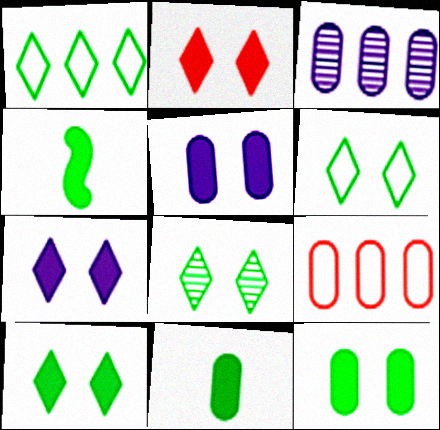[[2, 7, 10], 
[6, 8, 10]]